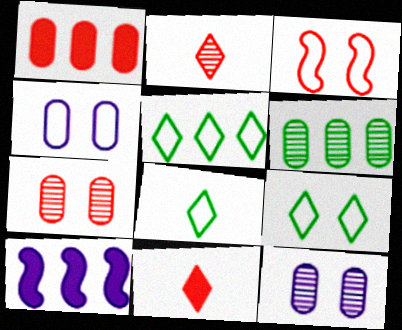[[1, 2, 3], 
[3, 4, 9], 
[5, 8, 9], 
[7, 8, 10]]